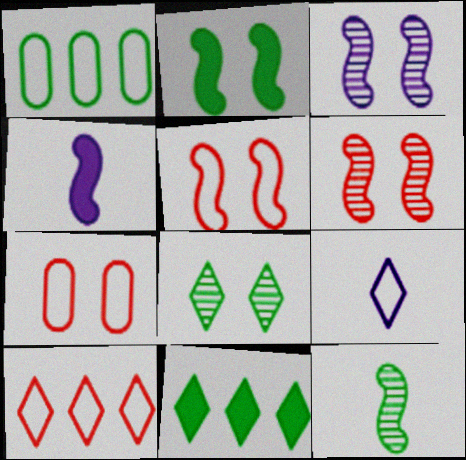[[1, 5, 9], 
[2, 3, 5]]